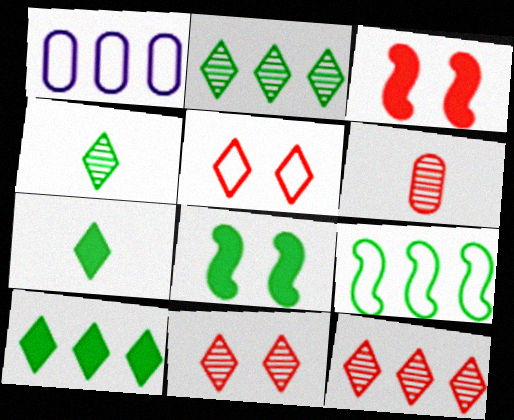[[1, 3, 4]]